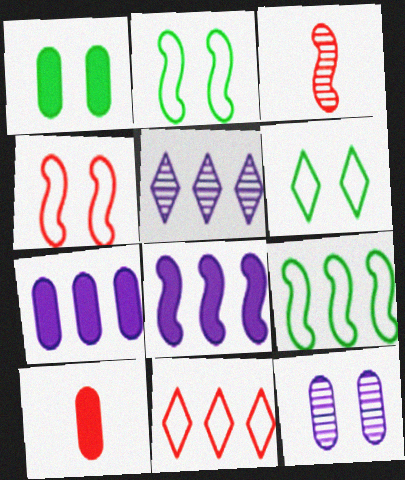[[1, 7, 10], 
[2, 3, 8], 
[2, 5, 10], 
[3, 6, 7]]